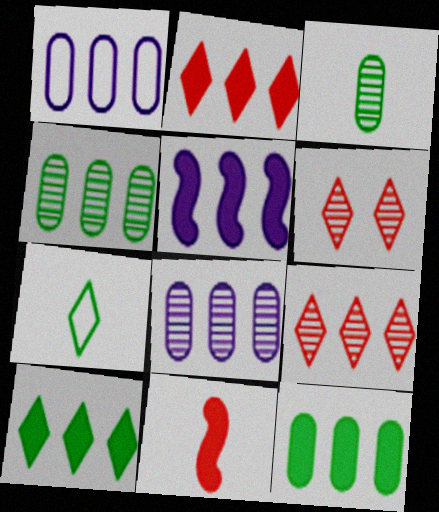[[2, 5, 12]]